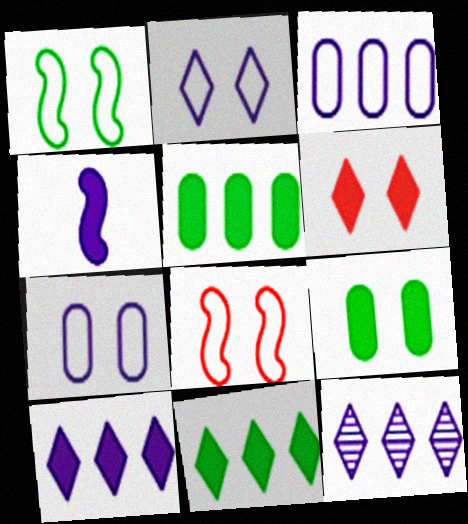[[4, 5, 6], 
[4, 7, 12]]